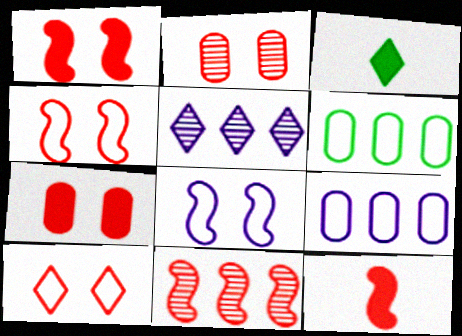[[1, 2, 10], 
[3, 5, 10], 
[4, 11, 12]]